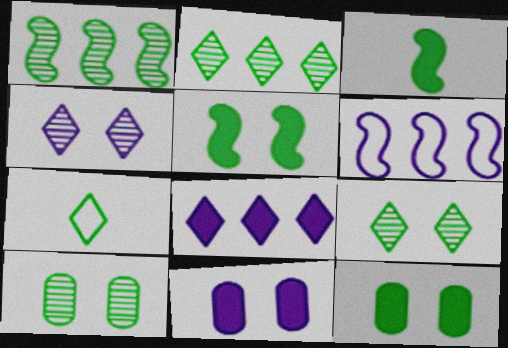[[1, 7, 12]]